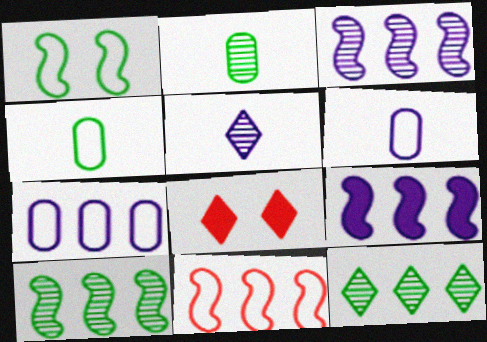[[3, 4, 8], 
[6, 8, 10], 
[9, 10, 11]]